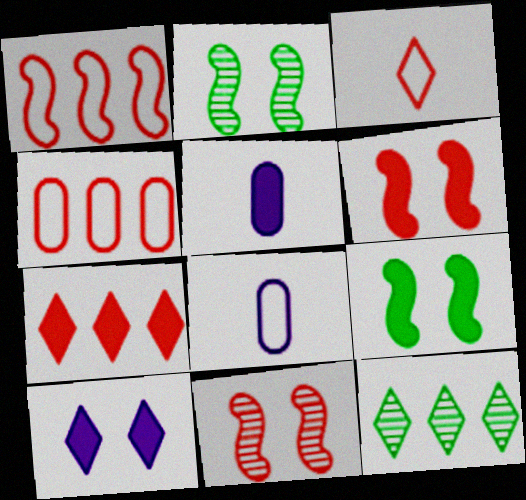[[2, 7, 8], 
[3, 10, 12], 
[5, 7, 9], 
[6, 8, 12]]